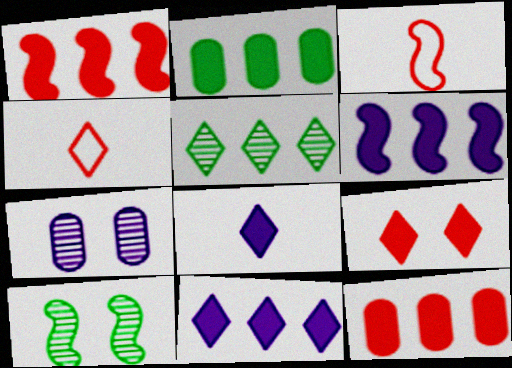[[1, 2, 11], 
[3, 6, 10]]